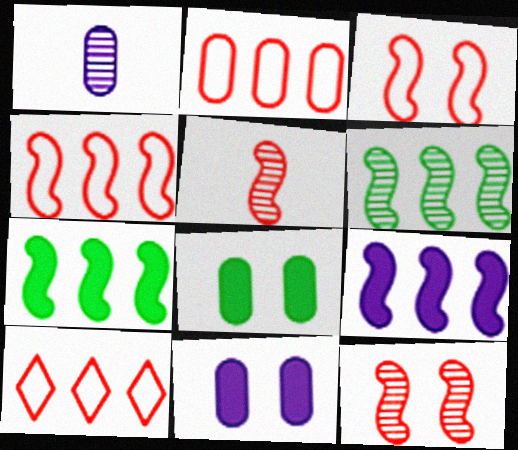[[1, 2, 8], 
[2, 4, 10], 
[4, 6, 9]]